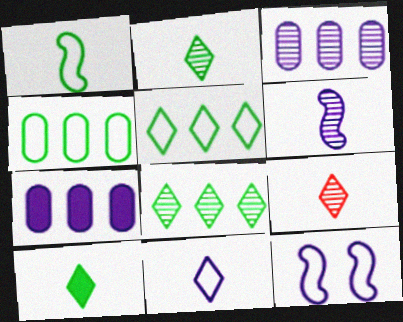[[9, 10, 11]]